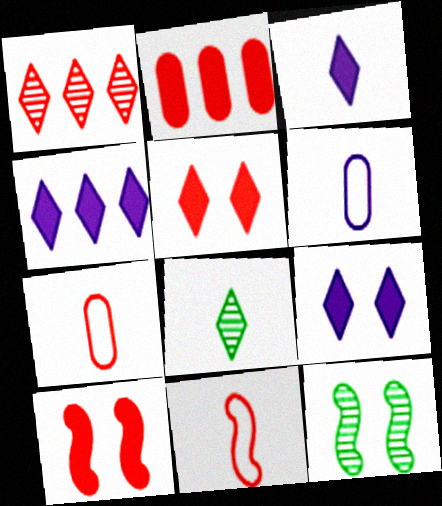[[1, 7, 10], 
[3, 4, 9], 
[4, 7, 12]]